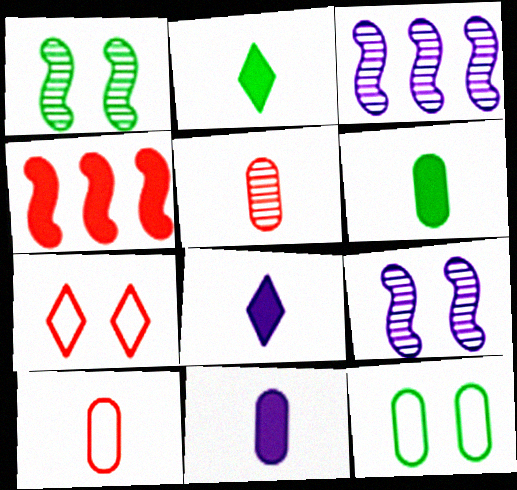[[3, 6, 7], 
[4, 5, 7]]